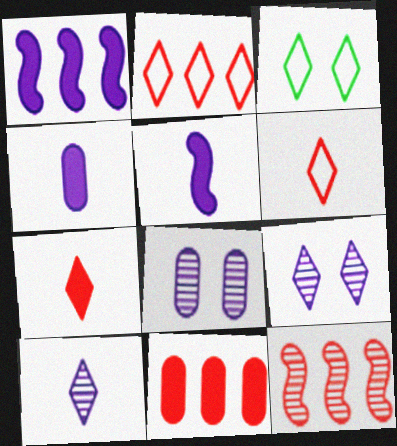[[2, 11, 12], 
[3, 4, 12]]